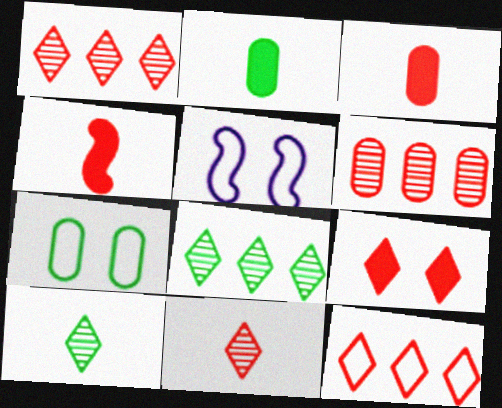[[1, 2, 5], 
[3, 5, 8], 
[9, 11, 12]]